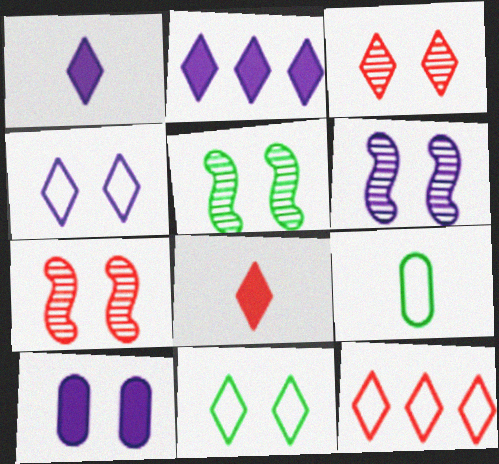[[2, 7, 9], 
[3, 8, 12], 
[4, 6, 10], 
[5, 6, 7], 
[7, 10, 11]]